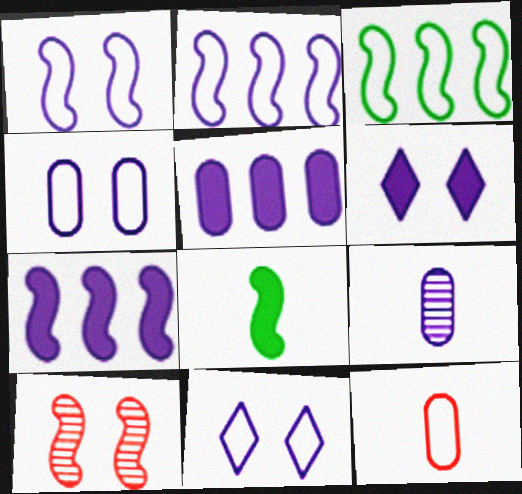[[1, 4, 11], 
[2, 6, 9], 
[2, 8, 10], 
[3, 11, 12], 
[4, 5, 9], 
[7, 9, 11]]